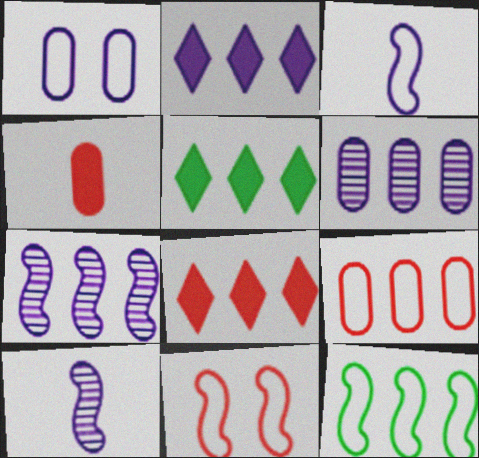[[1, 2, 10], 
[2, 5, 8], 
[3, 11, 12], 
[5, 7, 9], 
[6, 8, 12]]